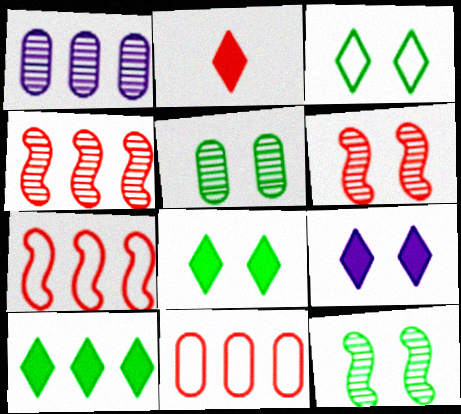[[1, 7, 10], 
[2, 6, 11], 
[2, 9, 10]]